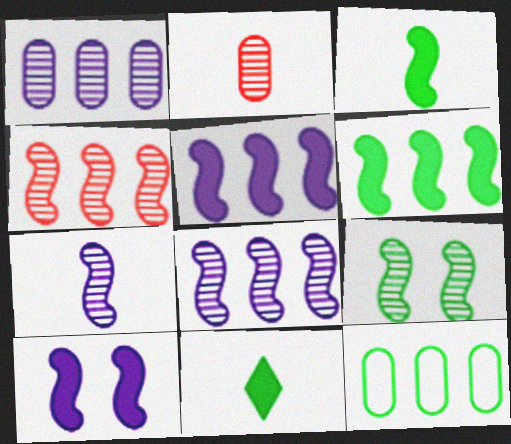[[4, 7, 9], 
[9, 11, 12]]